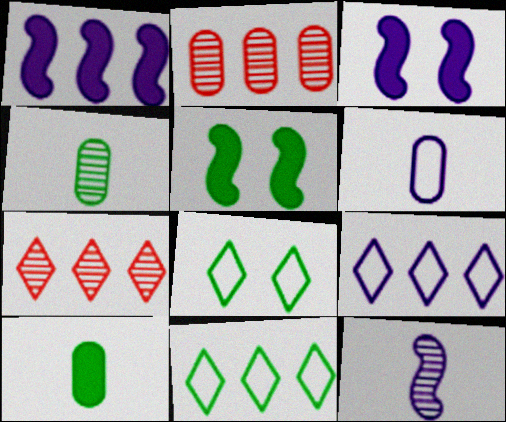[[1, 2, 11], 
[4, 5, 11], 
[5, 6, 7]]